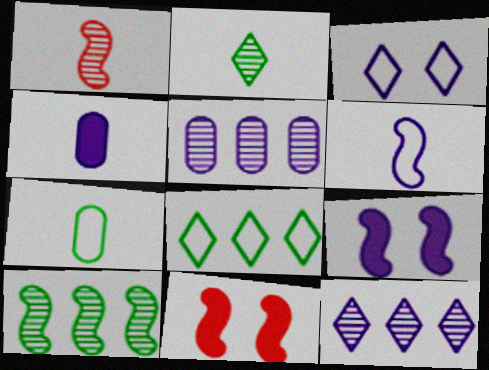[[6, 10, 11], 
[7, 11, 12]]